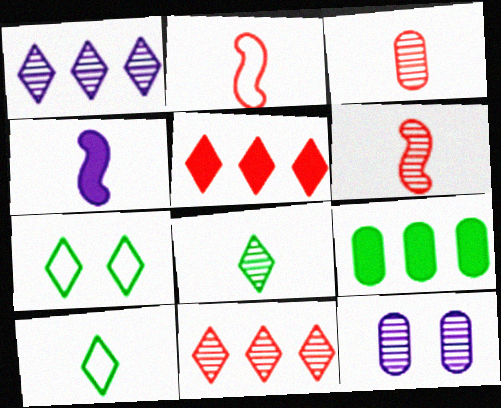[[3, 4, 10]]